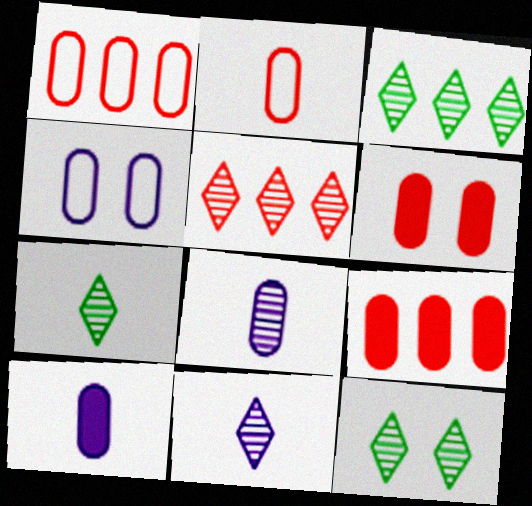[[3, 7, 12], 
[5, 11, 12]]